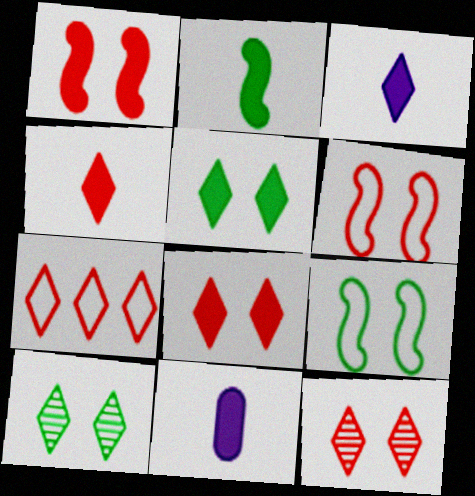[[2, 4, 11], 
[3, 7, 10], 
[4, 7, 12]]